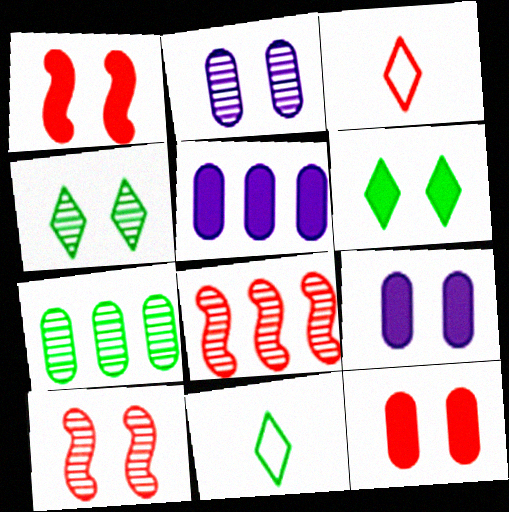[[1, 6, 9], 
[2, 4, 10], 
[3, 8, 12], 
[5, 10, 11], 
[8, 9, 11]]